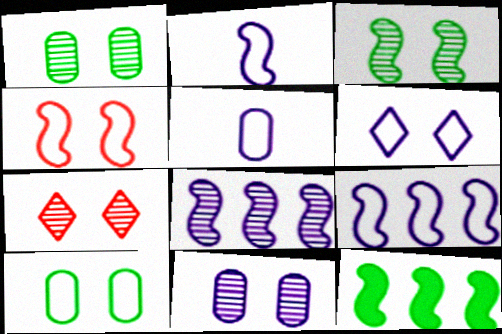[[3, 7, 11], 
[4, 6, 10], 
[5, 6, 9], 
[5, 7, 12]]